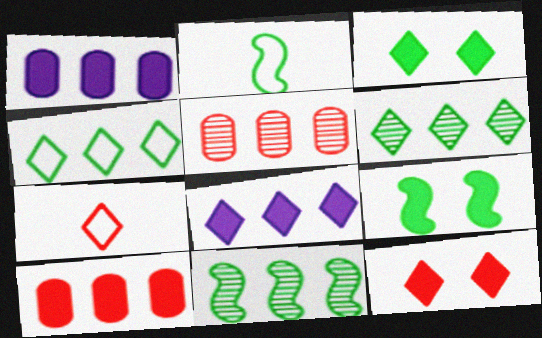[[2, 9, 11]]